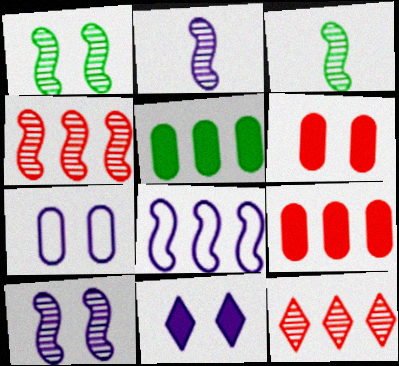[[1, 2, 4], 
[3, 4, 10], 
[5, 8, 12], 
[7, 10, 11]]